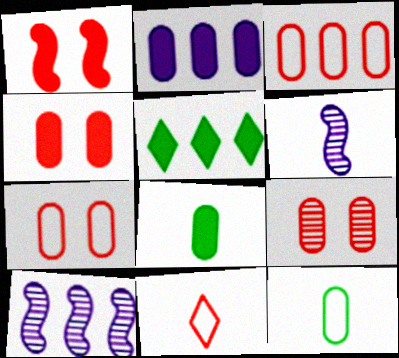[[2, 4, 8], 
[2, 9, 12], 
[3, 5, 10], 
[4, 7, 9], 
[5, 6, 7], 
[6, 8, 11]]